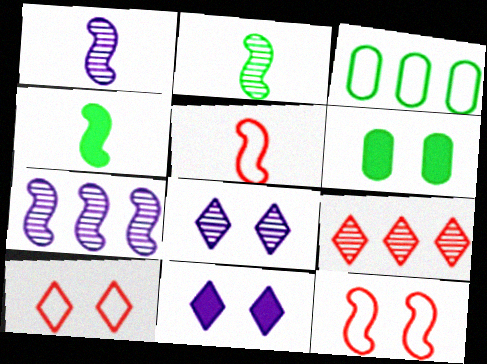[[1, 4, 5], 
[4, 7, 12], 
[6, 8, 12]]